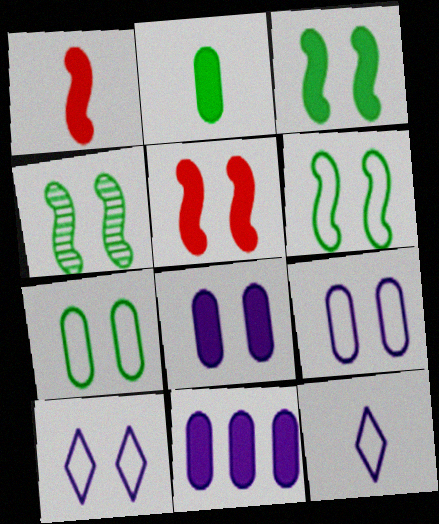[[3, 4, 6]]